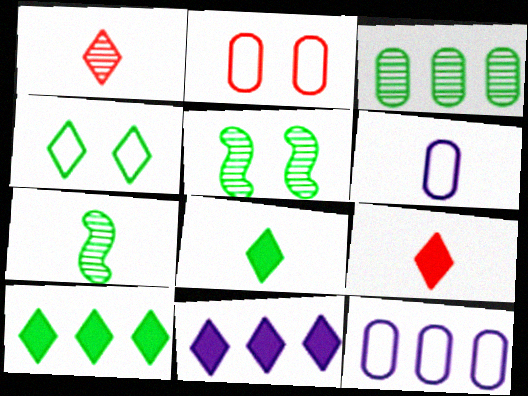[[1, 4, 11], 
[2, 7, 11], 
[5, 9, 12], 
[6, 7, 9]]